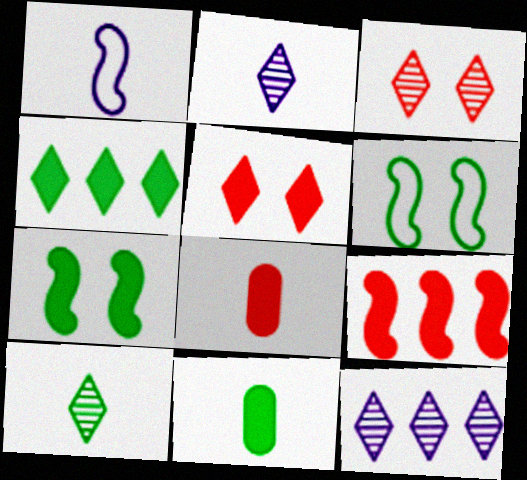[[1, 8, 10], 
[3, 10, 12], 
[4, 7, 11], 
[5, 8, 9], 
[6, 8, 12]]